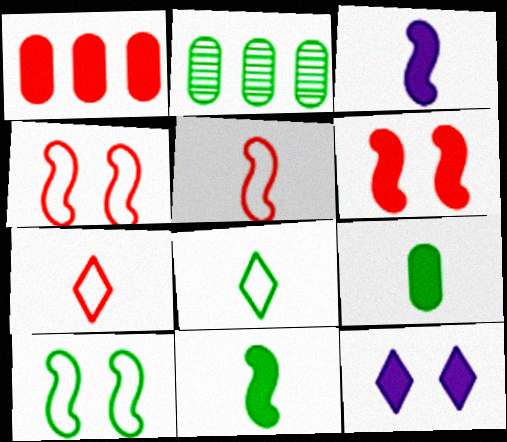[[1, 11, 12], 
[2, 5, 12]]